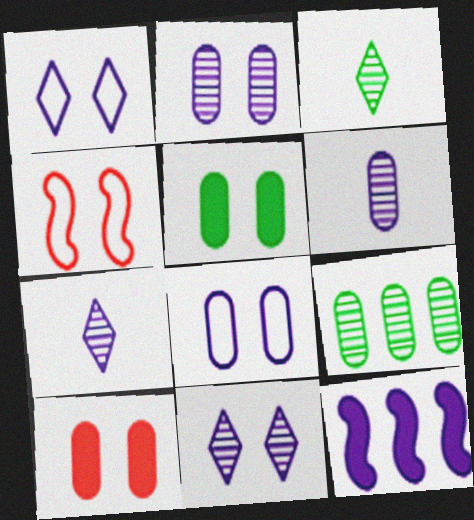[[1, 6, 12], 
[4, 5, 11], 
[7, 8, 12]]